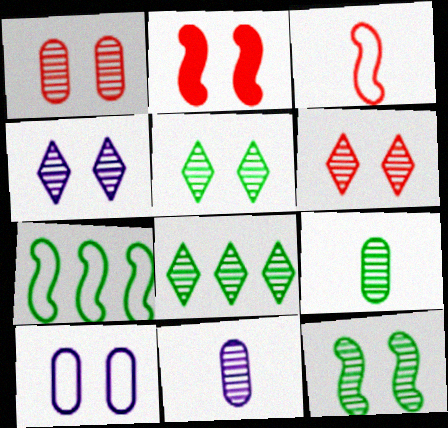[[1, 4, 12], 
[2, 5, 10], 
[4, 5, 6], 
[8, 9, 12]]